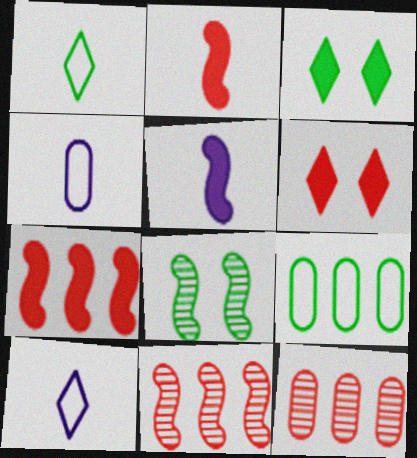[[3, 4, 11]]